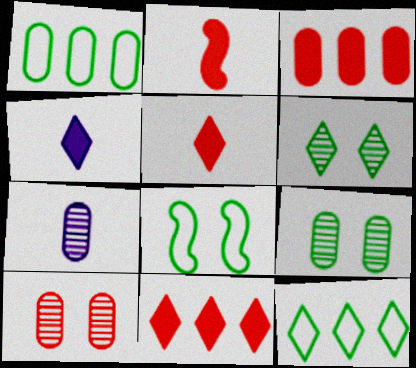[[7, 8, 11]]